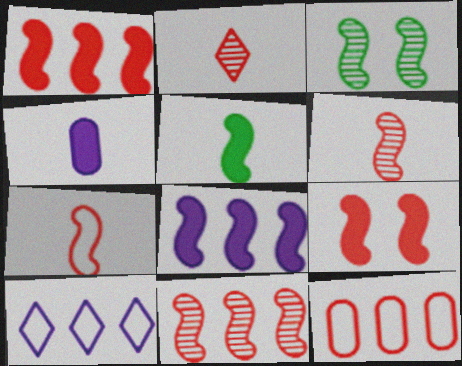[[2, 9, 12], 
[3, 7, 8], 
[5, 8, 9], 
[7, 9, 11]]